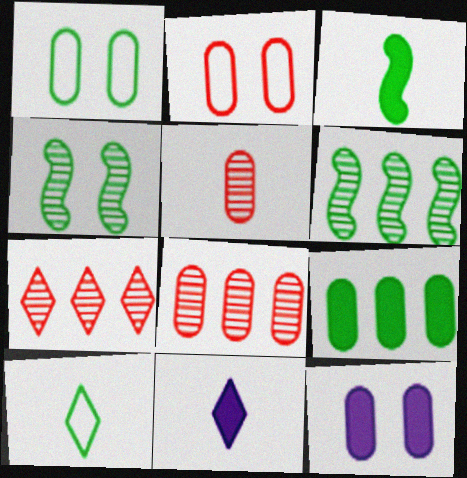[[2, 6, 11], 
[4, 9, 10]]